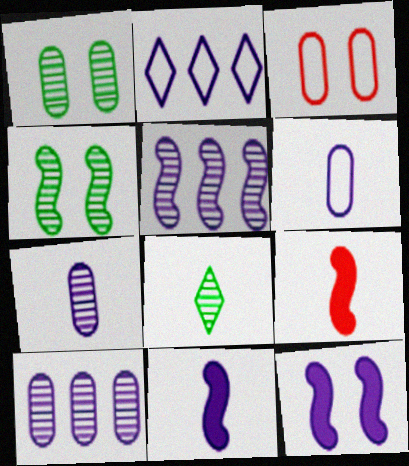[[1, 2, 9], 
[2, 7, 12], 
[6, 8, 9]]